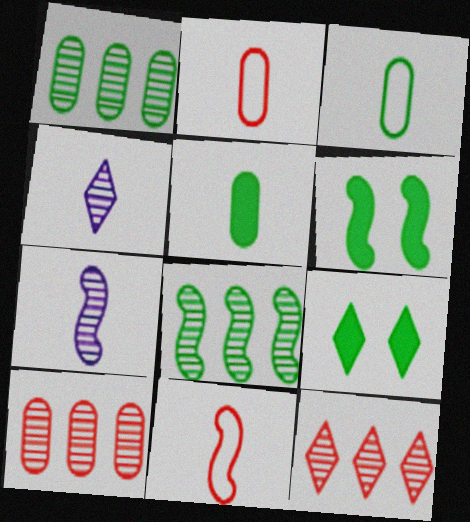[[3, 8, 9], 
[4, 5, 11]]